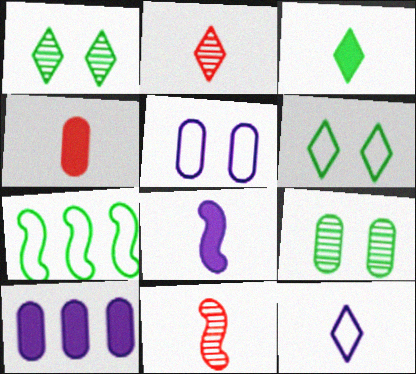[[2, 3, 12], 
[3, 4, 8], 
[3, 7, 9], 
[6, 10, 11]]